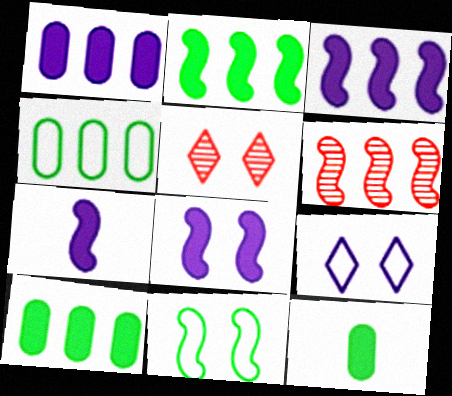[[3, 7, 8], 
[4, 5, 7], 
[6, 7, 11], 
[6, 9, 12]]